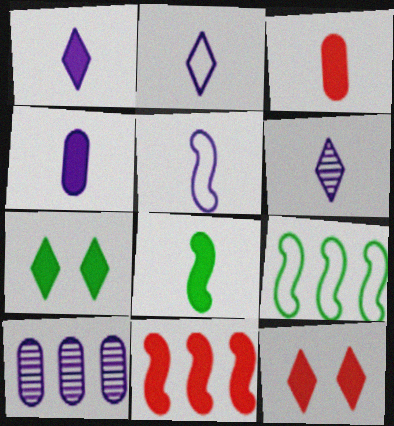[[1, 2, 6], 
[1, 3, 8], 
[3, 11, 12], 
[4, 5, 6], 
[4, 7, 11]]